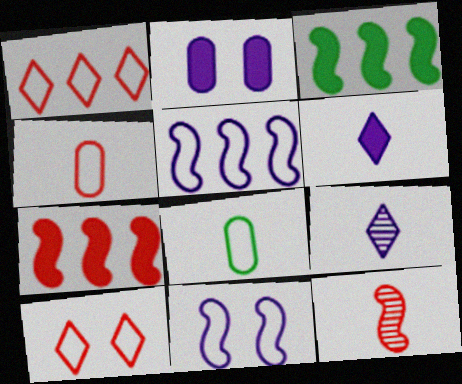[[1, 8, 11], 
[2, 5, 9], 
[3, 11, 12], 
[5, 8, 10], 
[6, 8, 12]]